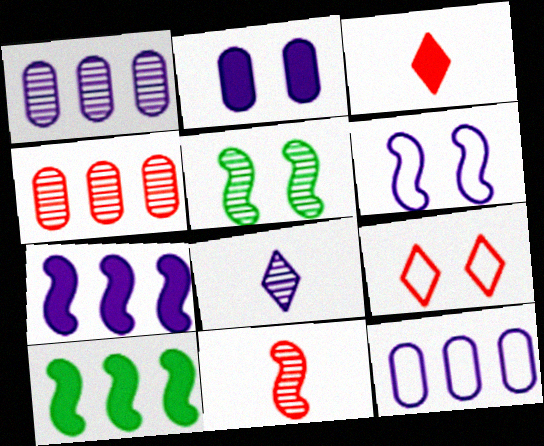[[2, 3, 10], 
[2, 5, 9], 
[3, 5, 12], 
[4, 5, 8], 
[6, 10, 11]]